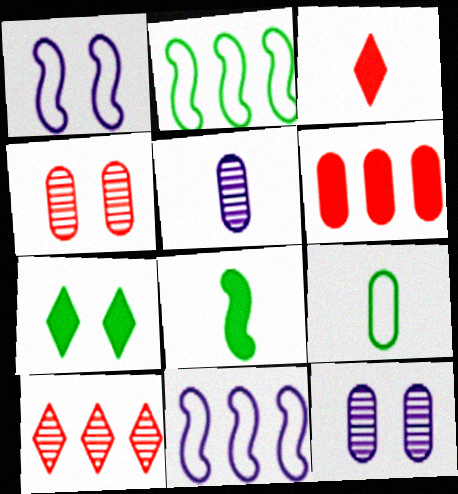[[1, 4, 7], 
[2, 3, 12], 
[6, 9, 12]]